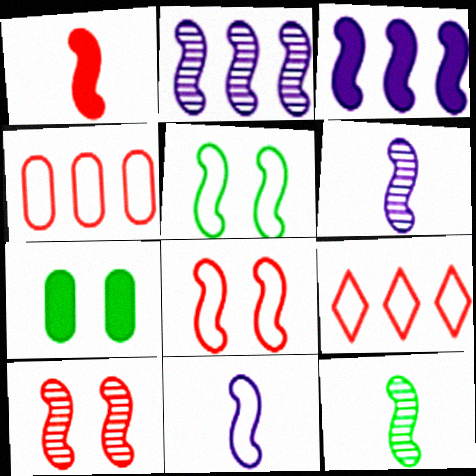[[1, 2, 5], 
[1, 11, 12], 
[2, 10, 12], 
[3, 8, 12], 
[6, 7, 9]]